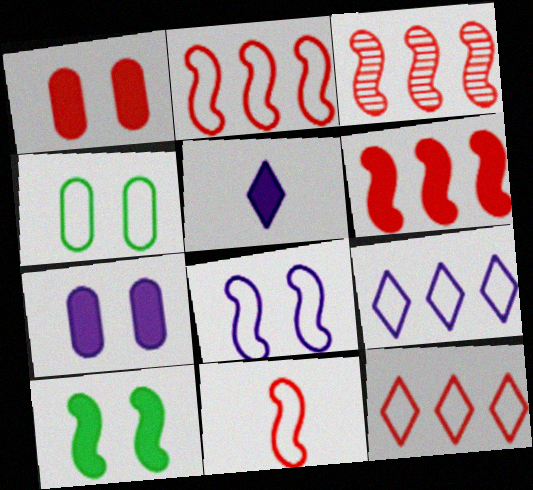[[2, 3, 6], 
[3, 4, 5], 
[4, 9, 11]]